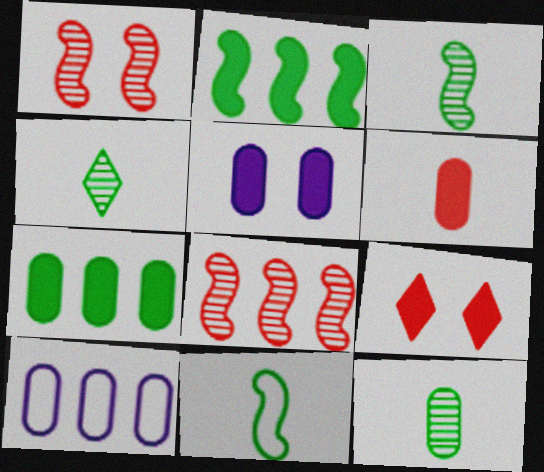[[3, 4, 12], 
[3, 9, 10], 
[5, 6, 7]]